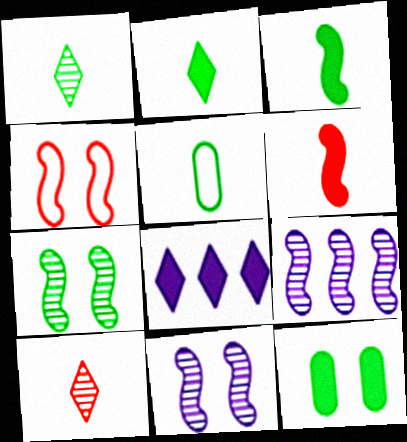[[1, 3, 5], 
[3, 4, 9], 
[6, 8, 12]]